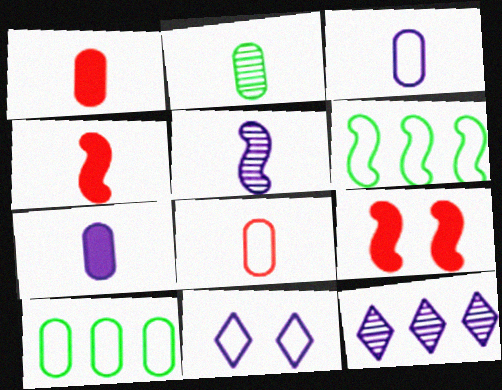[[1, 2, 3], 
[2, 7, 8], 
[5, 6, 9], 
[6, 8, 11]]